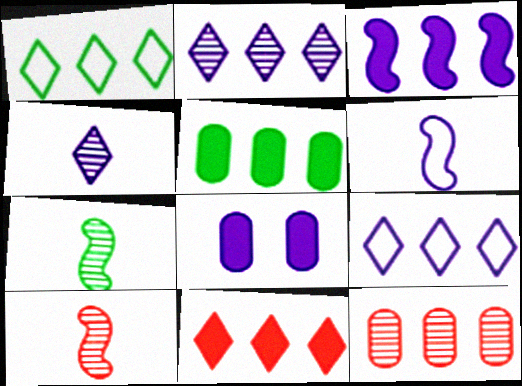[[1, 2, 11], 
[1, 3, 12], 
[1, 8, 10], 
[2, 6, 8], 
[3, 5, 11]]